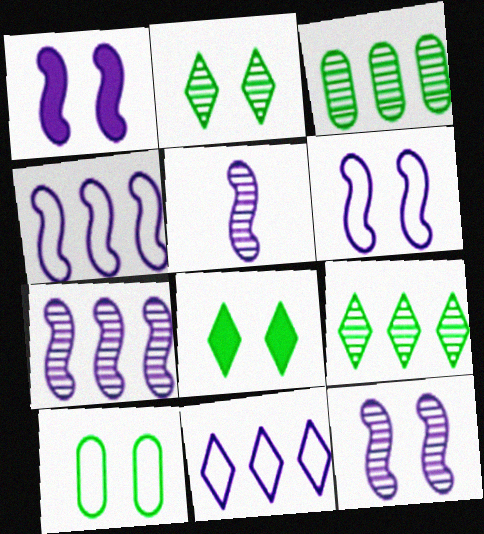[[1, 4, 5], 
[1, 6, 12], 
[5, 7, 12]]